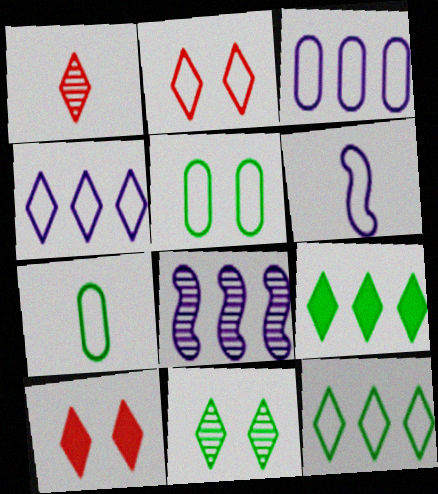[[7, 8, 10]]